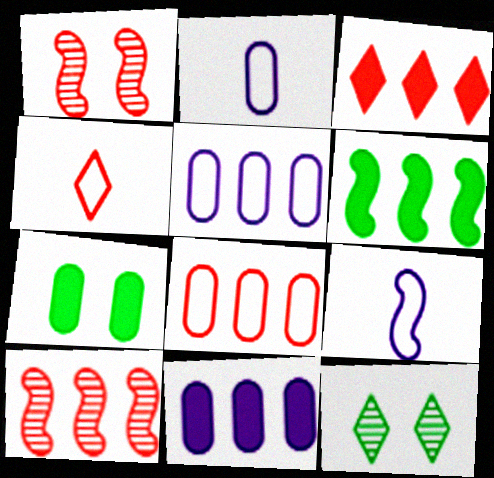[[1, 6, 9], 
[3, 6, 11], 
[3, 8, 10]]